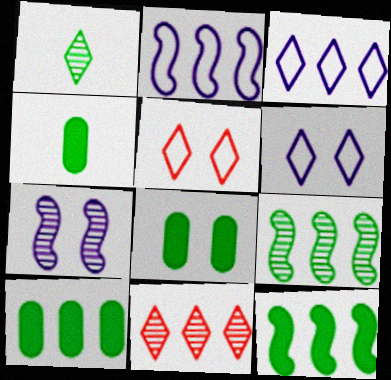[[2, 10, 11], 
[4, 8, 10], 
[5, 7, 8]]